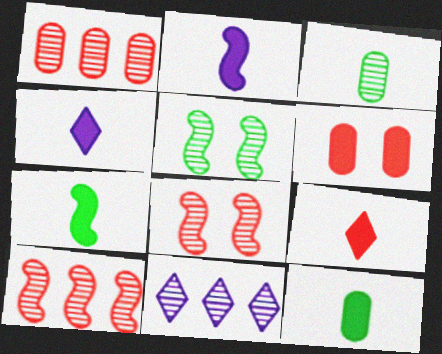[[2, 9, 12], 
[3, 8, 11]]